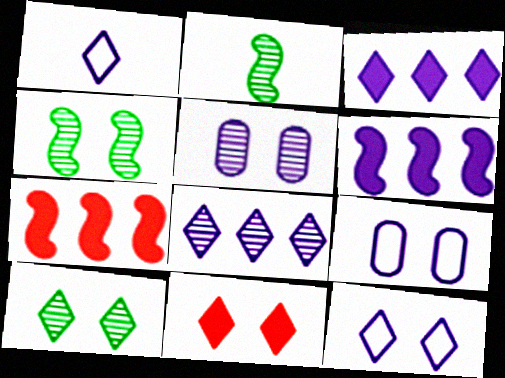[[1, 5, 6], 
[4, 9, 11], 
[10, 11, 12]]